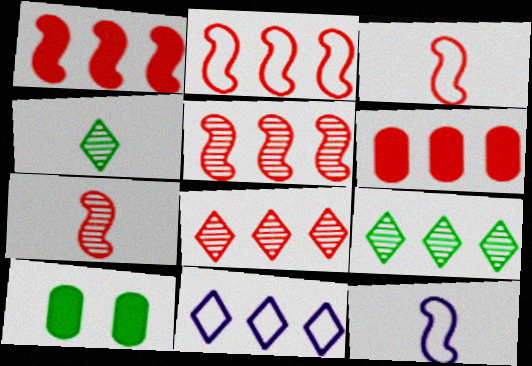[[1, 2, 5], 
[2, 6, 8], 
[7, 10, 11], 
[8, 10, 12]]